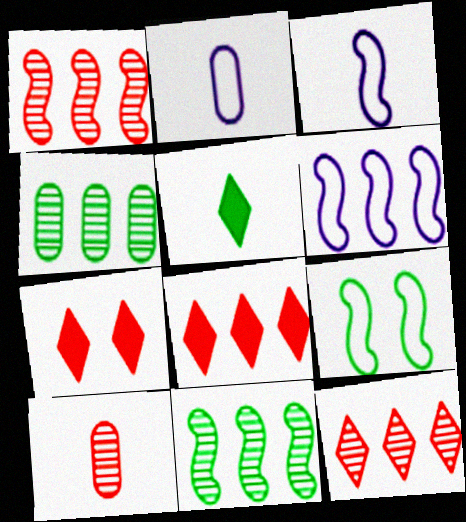[[2, 7, 11], 
[3, 4, 7], 
[3, 5, 10], 
[4, 5, 9], 
[4, 6, 8]]